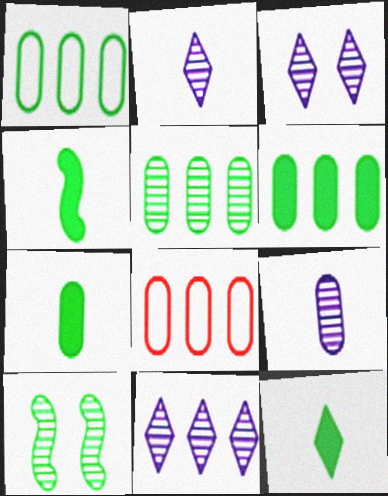[[1, 5, 6], 
[1, 10, 12], 
[2, 3, 11], 
[3, 4, 8], 
[4, 7, 12]]